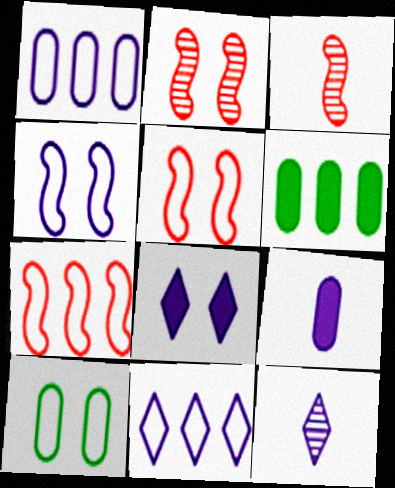[[2, 8, 10], 
[5, 6, 12], 
[8, 11, 12]]